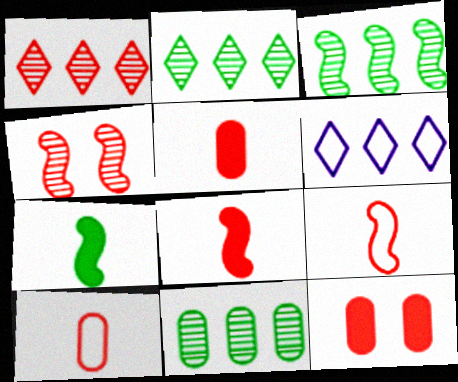[[1, 9, 12], 
[2, 3, 11]]